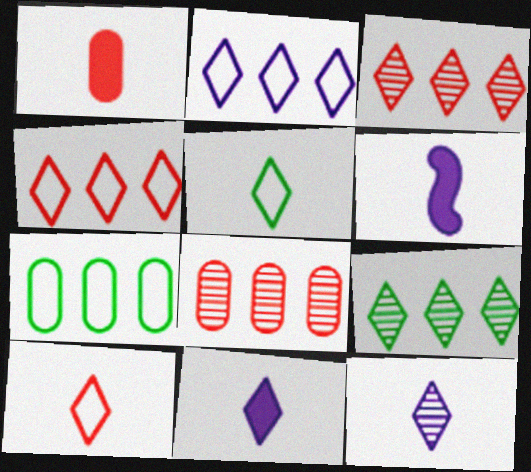[]